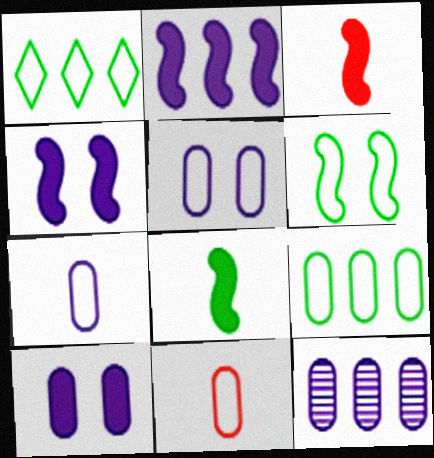[[5, 9, 11], 
[7, 10, 12]]